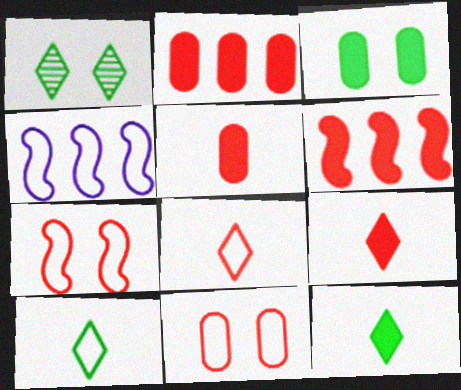[[1, 4, 5], 
[4, 10, 11]]